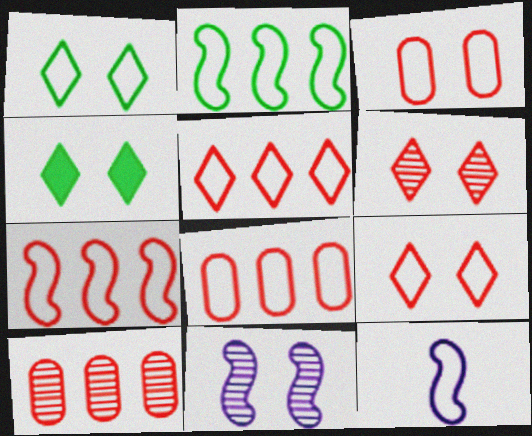[[1, 8, 12], 
[3, 4, 11], 
[4, 10, 12], 
[5, 7, 8]]